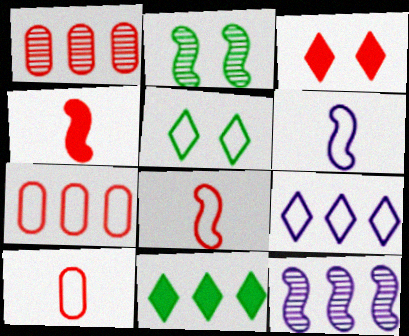[[1, 3, 8], 
[5, 6, 7], 
[7, 11, 12]]